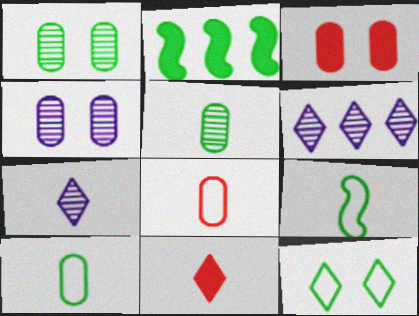[[2, 5, 12], 
[3, 6, 9], 
[6, 11, 12]]